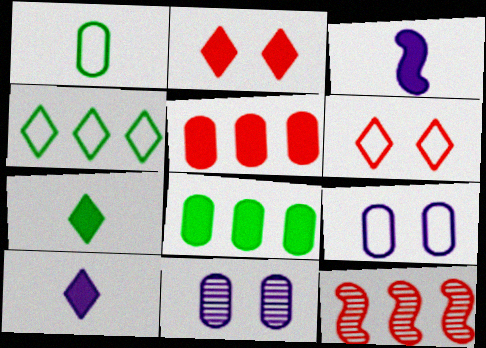[[1, 5, 11], 
[2, 3, 8], 
[7, 9, 12]]